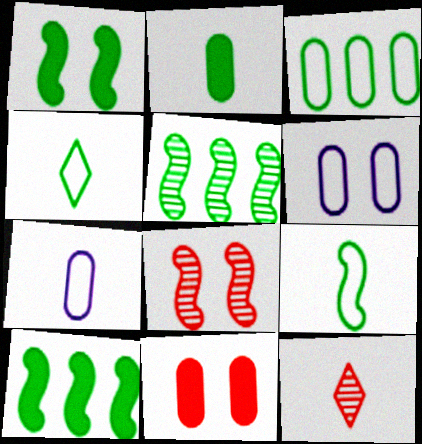[[1, 5, 9], 
[6, 10, 12]]